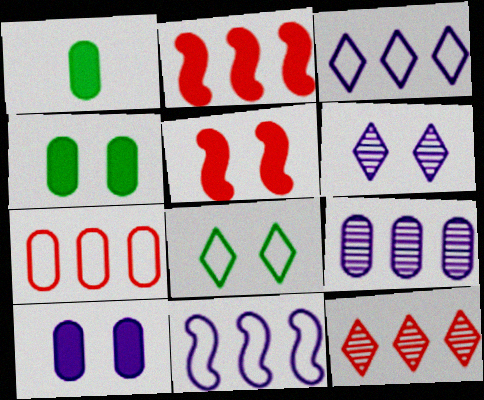[[2, 7, 12]]